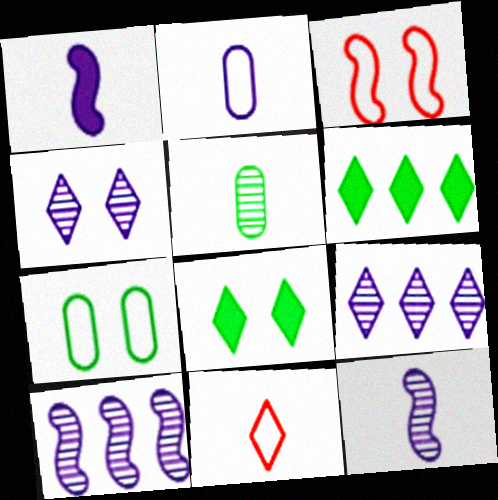[[1, 5, 11], 
[4, 6, 11], 
[8, 9, 11]]